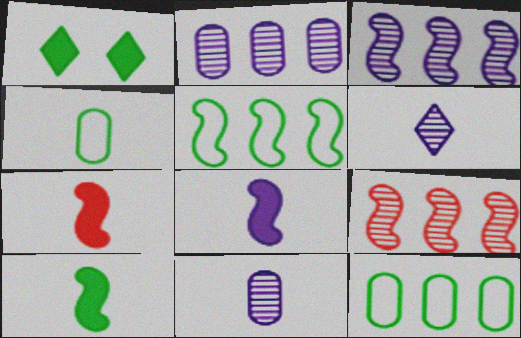[[4, 6, 7], 
[7, 8, 10]]